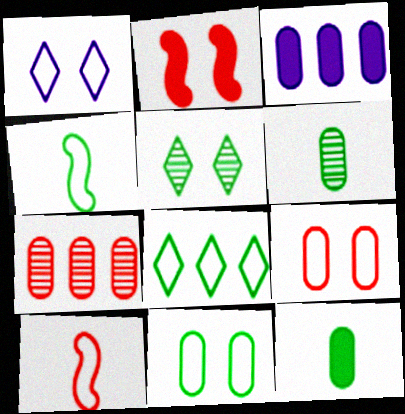[[3, 5, 10], 
[3, 6, 9], 
[4, 8, 11]]